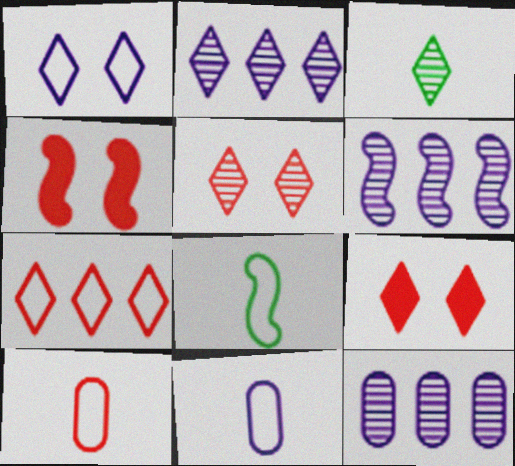[[2, 3, 5], 
[2, 6, 12], 
[4, 6, 8], 
[8, 9, 12]]